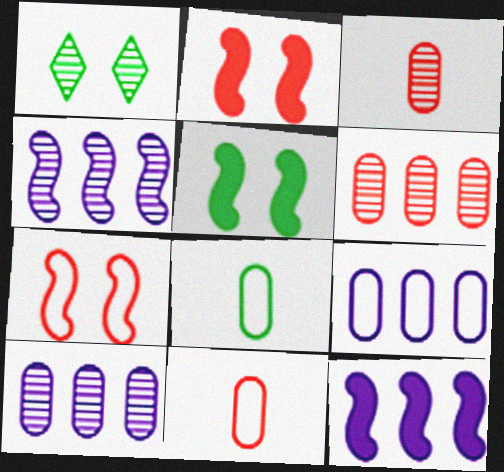[[1, 3, 4], 
[1, 11, 12]]